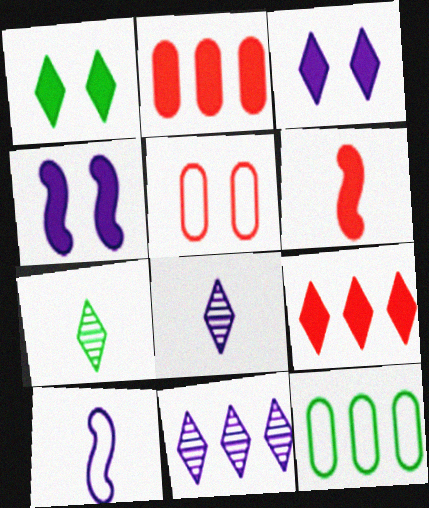[]